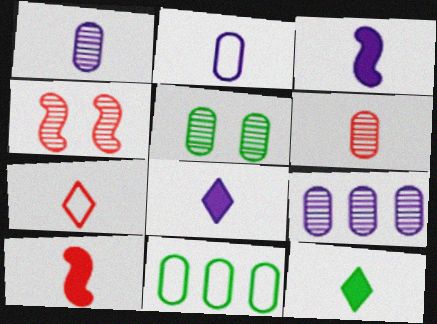[[4, 8, 11], 
[5, 6, 9], 
[6, 7, 10]]